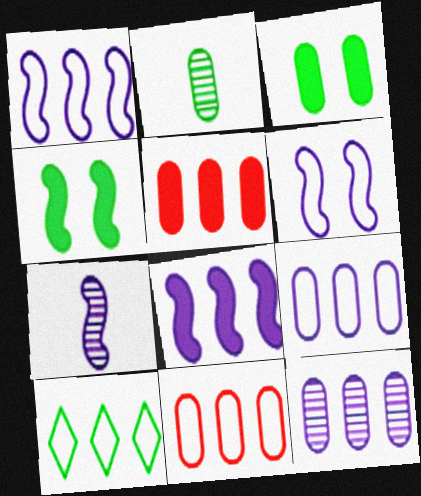[[1, 10, 11], 
[2, 4, 10], 
[6, 7, 8]]